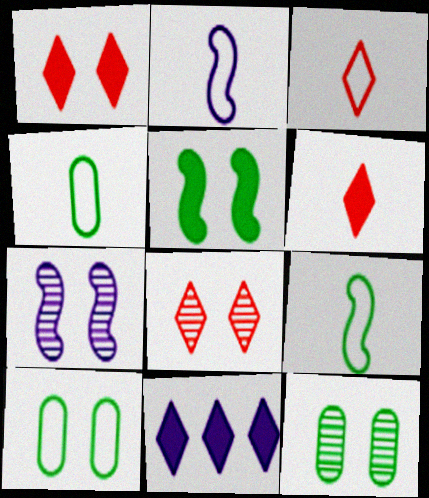[[1, 7, 10], 
[2, 3, 4], 
[7, 8, 12]]